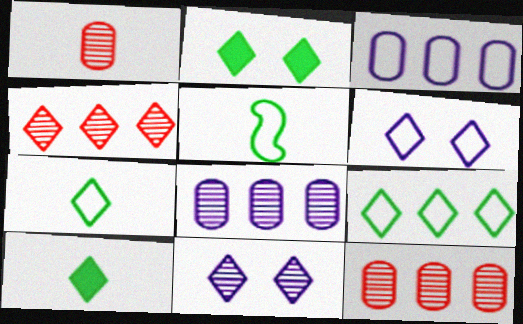[[4, 6, 10]]